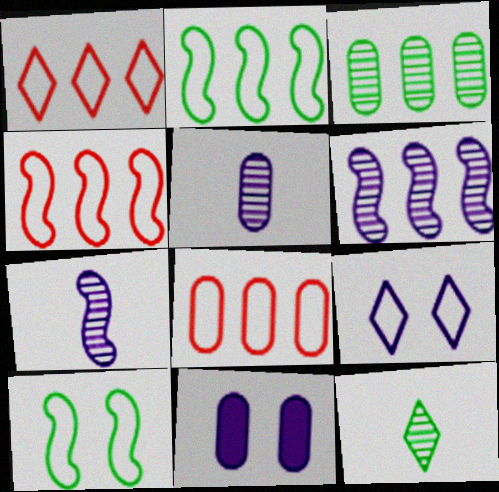[[1, 4, 8], 
[4, 11, 12]]